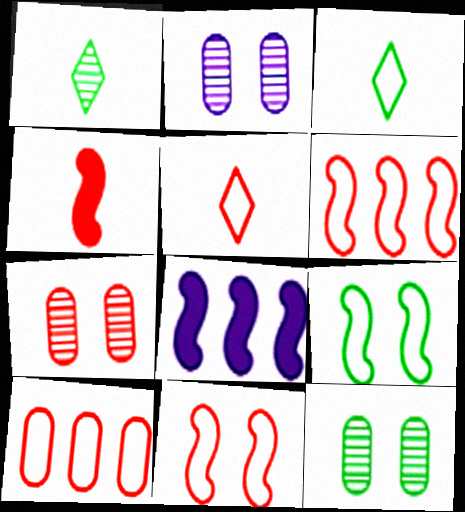[[2, 7, 12], 
[3, 7, 8], 
[5, 8, 12], 
[5, 10, 11]]